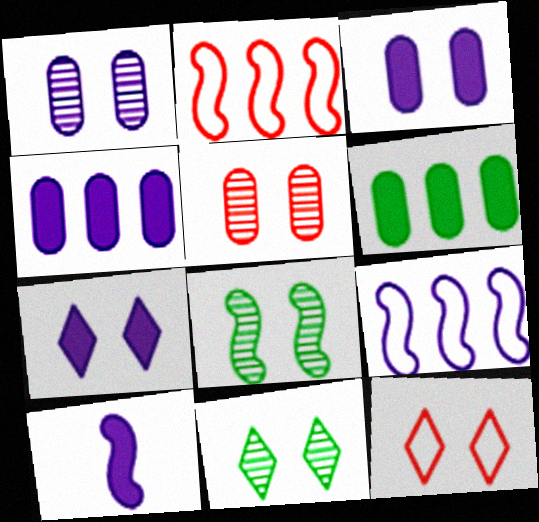[[2, 8, 10], 
[3, 8, 12], 
[4, 7, 10], 
[7, 11, 12]]